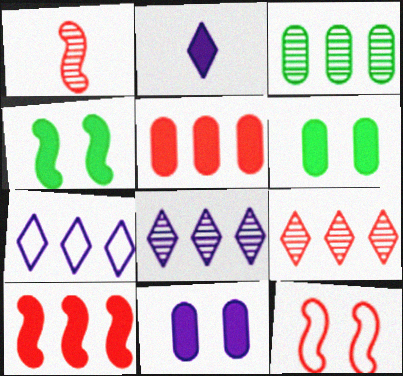[[1, 6, 7], 
[1, 10, 12], 
[2, 3, 12], 
[2, 4, 5], 
[2, 6, 10], 
[3, 7, 10]]